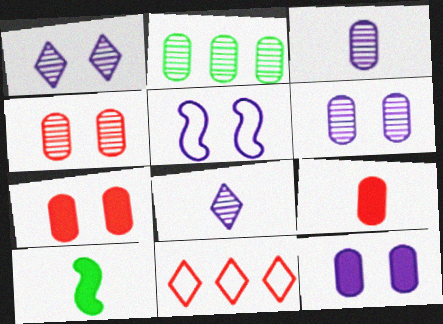[[1, 5, 12], 
[2, 3, 4], 
[6, 10, 11]]